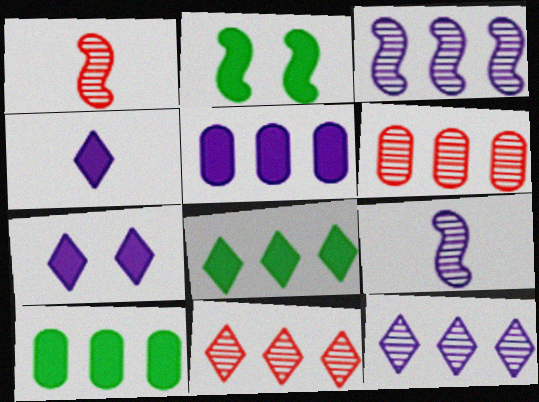[]